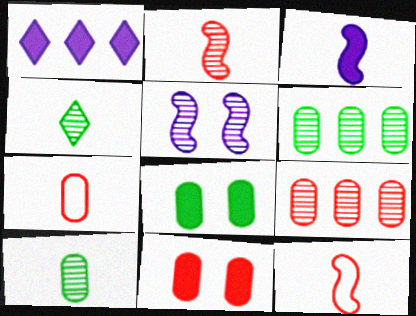[[3, 4, 7], 
[4, 5, 9], 
[7, 9, 11]]